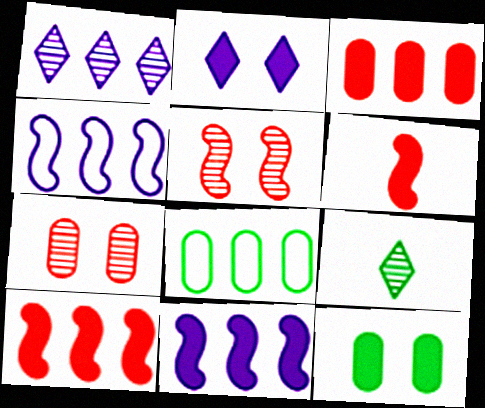[[1, 8, 10]]